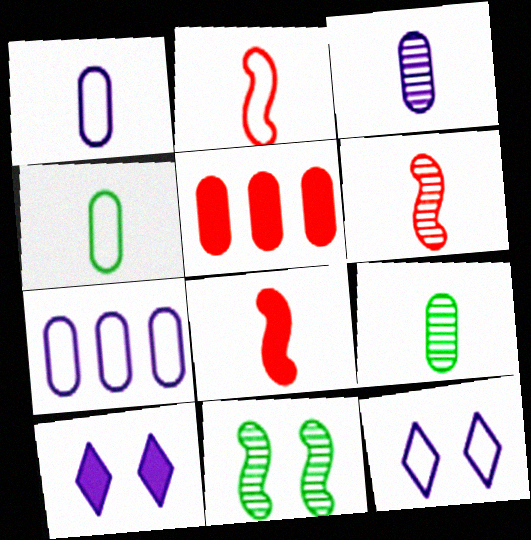[[2, 6, 8]]